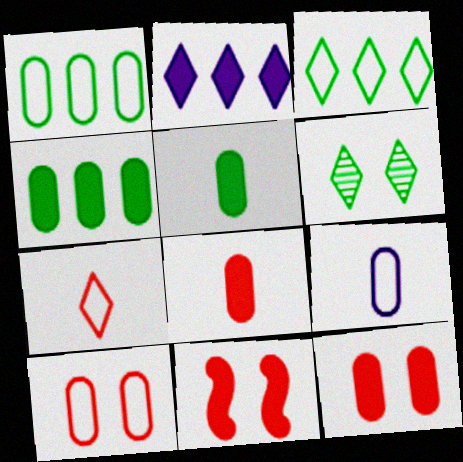[[1, 9, 10], 
[2, 5, 11], 
[2, 6, 7]]